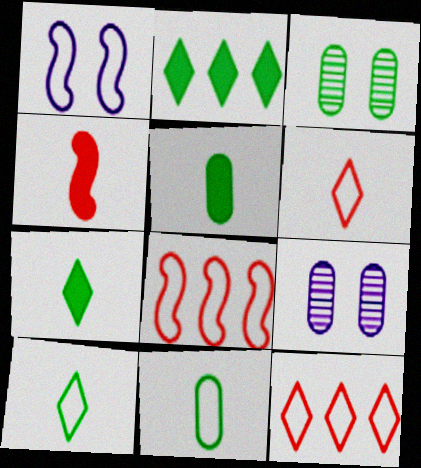[[1, 11, 12], 
[7, 8, 9]]